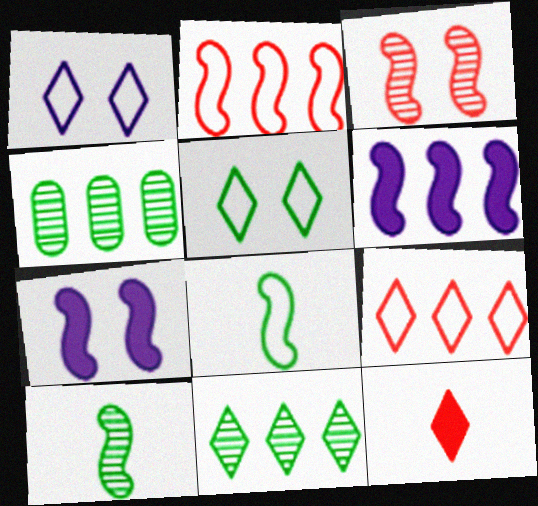[[1, 11, 12], 
[2, 7, 10], 
[3, 6, 8], 
[4, 6, 9]]